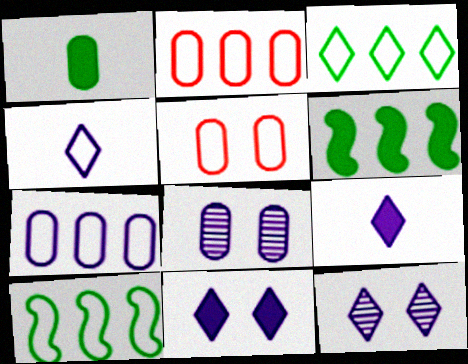[[1, 2, 8], 
[4, 5, 10]]